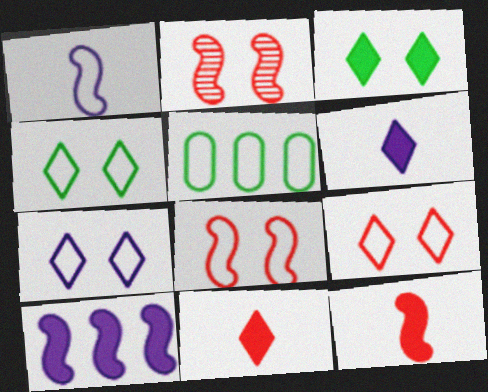[[1, 5, 9], 
[2, 5, 6], 
[4, 7, 9]]